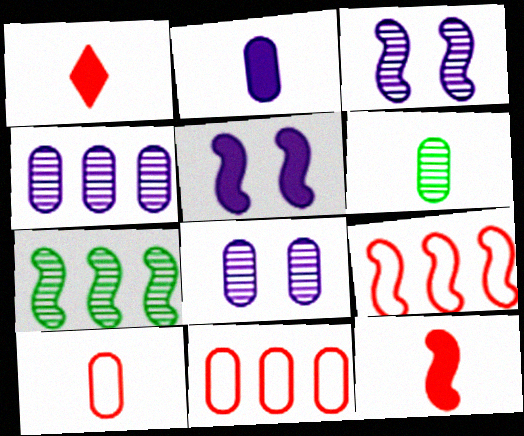[[2, 6, 10]]